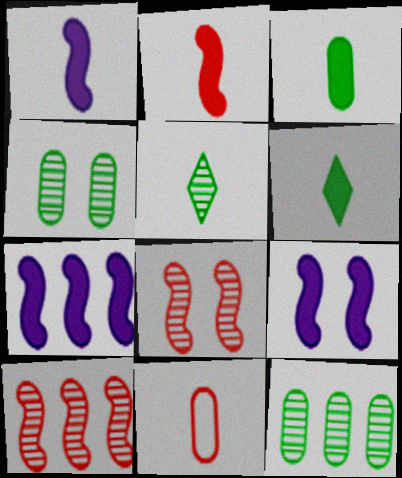[[1, 5, 11], 
[1, 7, 9]]